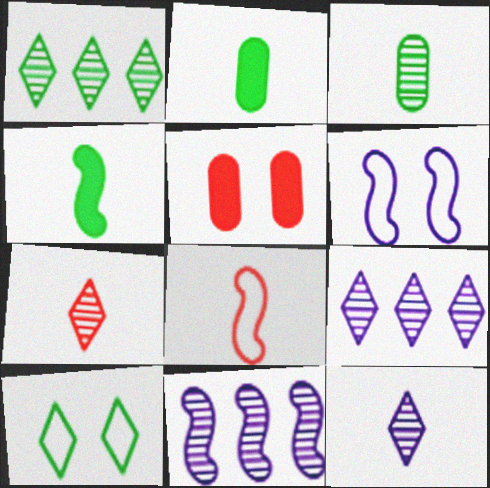[[2, 8, 12]]